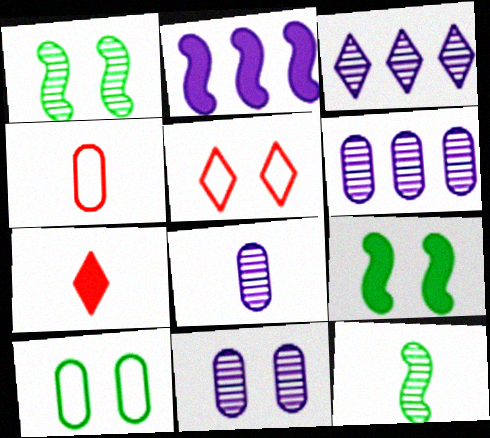[[3, 4, 9], 
[5, 9, 11], 
[6, 8, 11]]